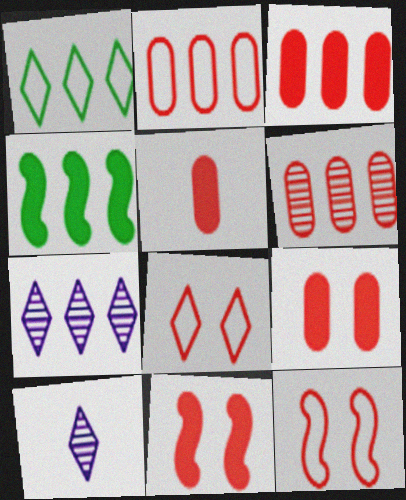[[2, 3, 6], 
[2, 4, 7], 
[3, 5, 9]]